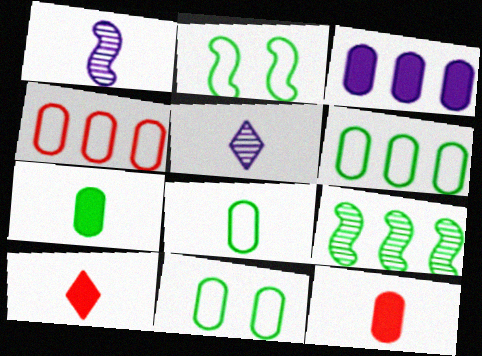[[1, 8, 10], 
[6, 8, 11]]